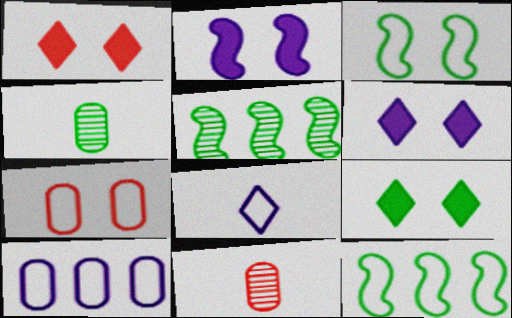[[1, 6, 9], 
[4, 9, 12], 
[6, 11, 12], 
[7, 8, 12]]